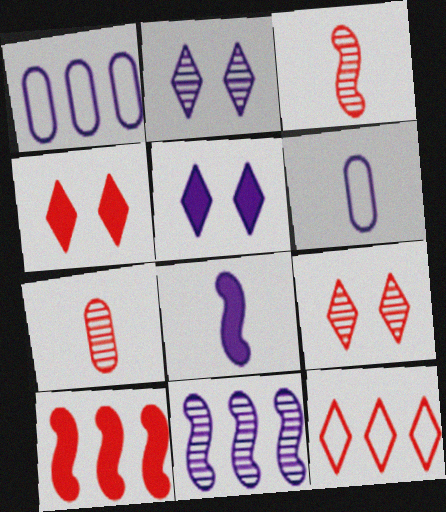[[1, 2, 8], 
[5, 6, 11]]